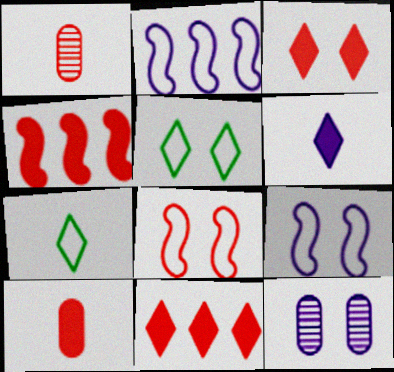[[1, 8, 11], 
[2, 6, 12], 
[3, 4, 10], 
[4, 7, 12]]